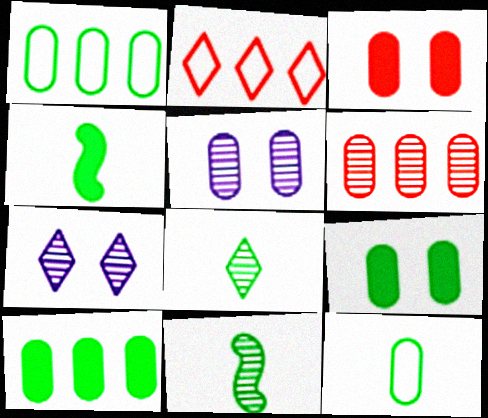[[2, 4, 5], 
[4, 8, 12], 
[6, 7, 11]]